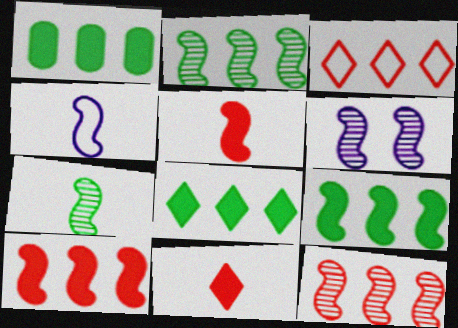[[1, 8, 9], 
[4, 5, 7], 
[6, 7, 12]]